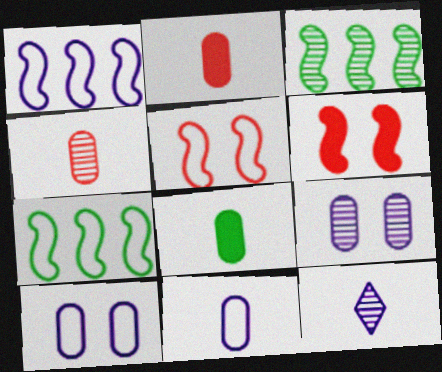[[4, 8, 11]]